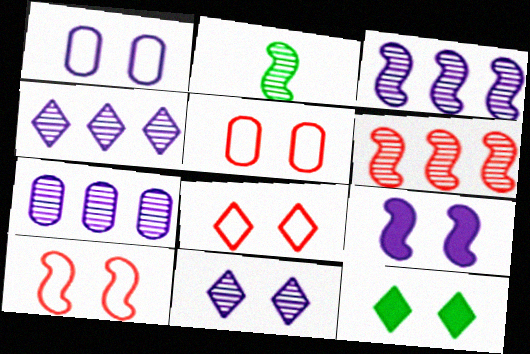[[1, 9, 11], 
[3, 4, 7], 
[5, 8, 10], 
[8, 11, 12]]